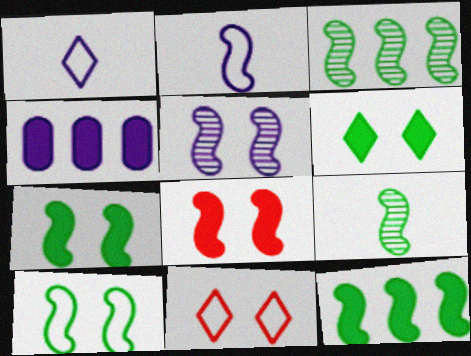[[1, 4, 5], 
[2, 3, 8], 
[4, 9, 11], 
[5, 8, 10], 
[9, 10, 12]]